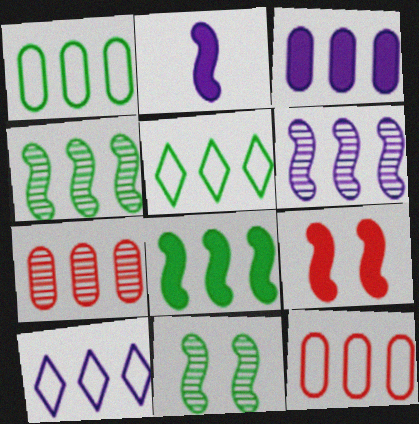[[1, 3, 7], 
[2, 8, 9], 
[3, 6, 10], 
[7, 8, 10]]